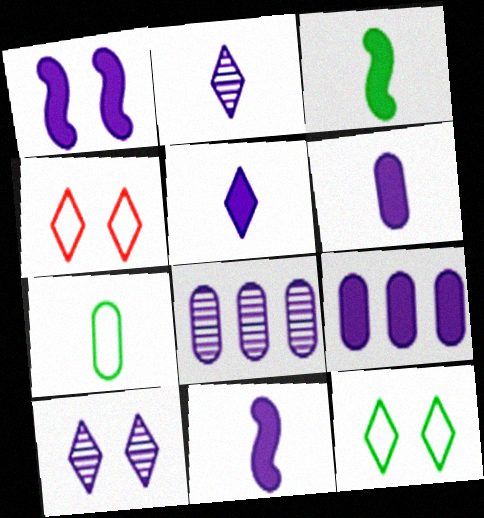[[1, 5, 9], 
[3, 4, 8], 
[5, 6, 11]]